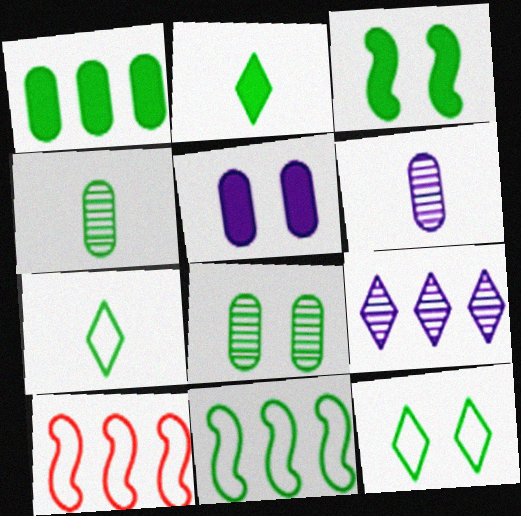[[1, 2, 3], 
[1, 9, 10], 
[2, 8, 11], 
[3, 8, 12]]